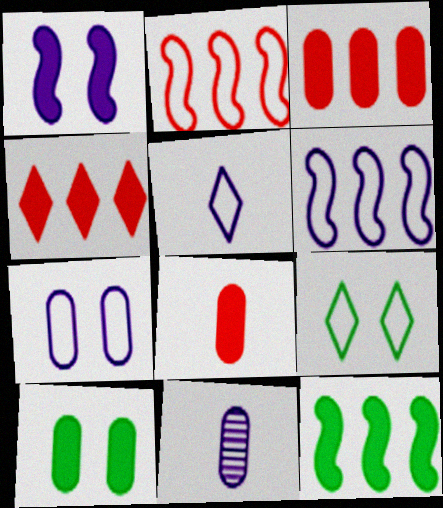[[5, 6, 7]]